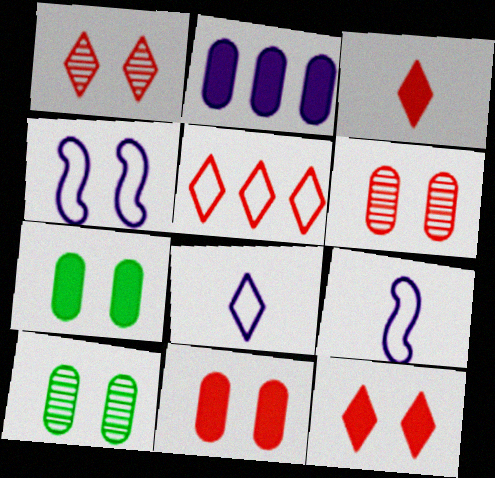[[1, 3, 5], 
[1, 4, 7], 
[4, 10, 12]]